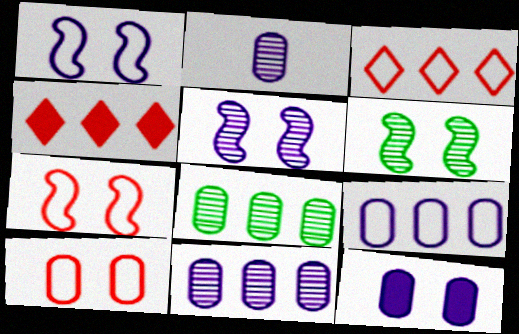[[2, 9, 12]]